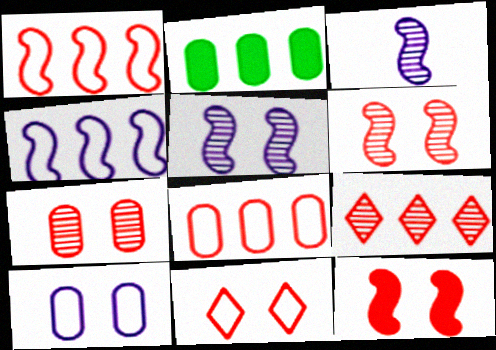[[2, 3, 11], 
[2, 4, 9], 
[7, 11, 12]]